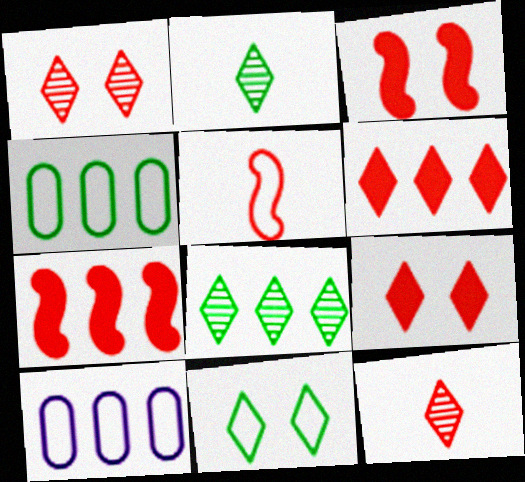[[2, 3, 10], 
[5, 10, 11], 
[7, 8, 10]]